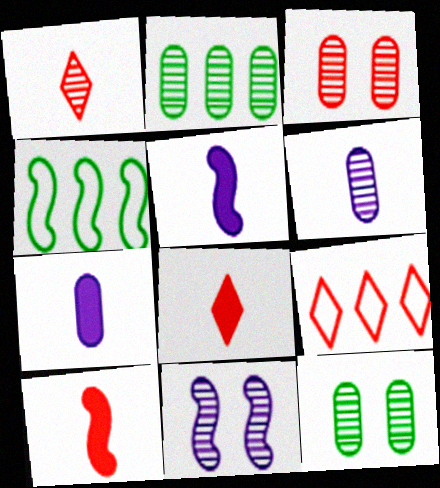[[1, 2, 11], 
[2, 3, 6], 
[3, 9, 10], 
[4, 10, 11], 
[5, 9, 12]]